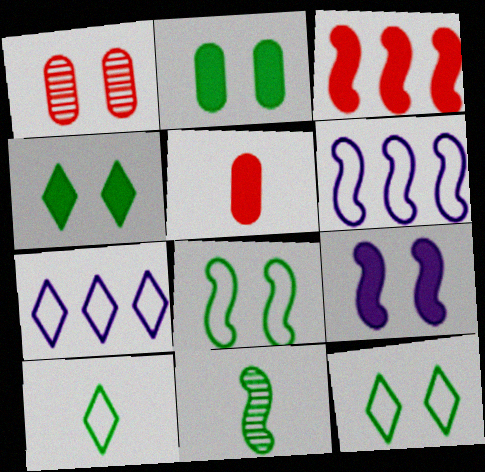[[1, 9, 12]]